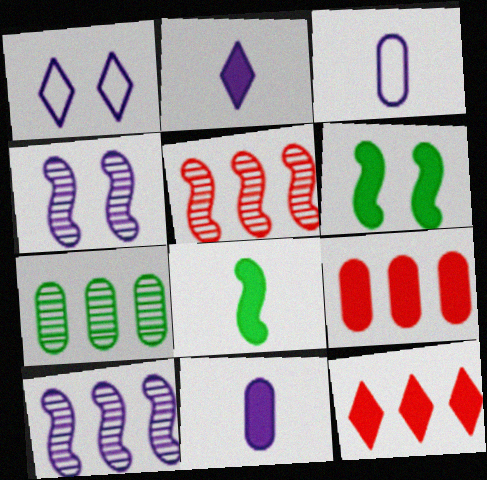[[1, 10, 11], 
[2, 6, 9], 
[6, 11, 12]]